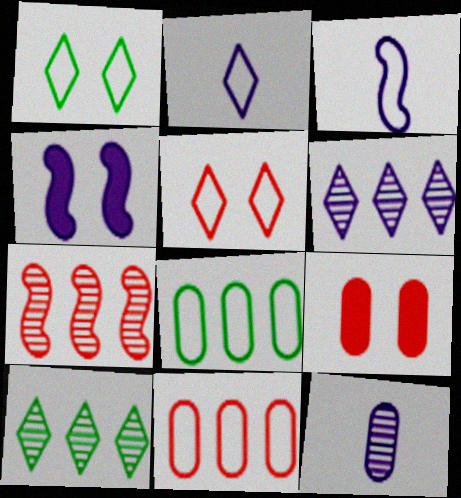[[1, 3, 11], 
[3, 5, 8], 
[3, 9, 10], 
[8, 9, 12]]